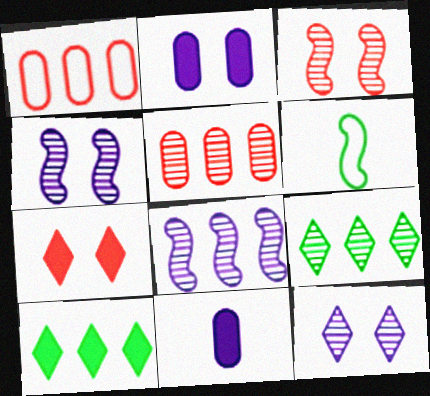[[1, 8, 10], 
[5, 8, 9]]